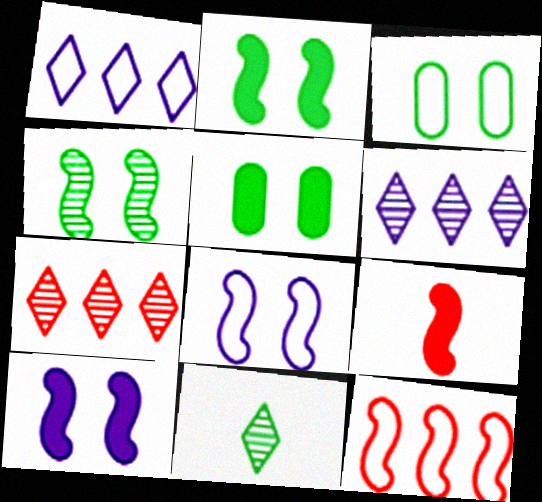[[3, 6, 9]]